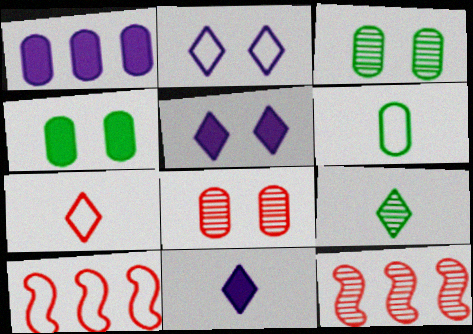[[1, 6, 8], 
[2, 6, 10], 
[3, 10, 11], 
[5, 6, 12], 
[7, 9, 11]]